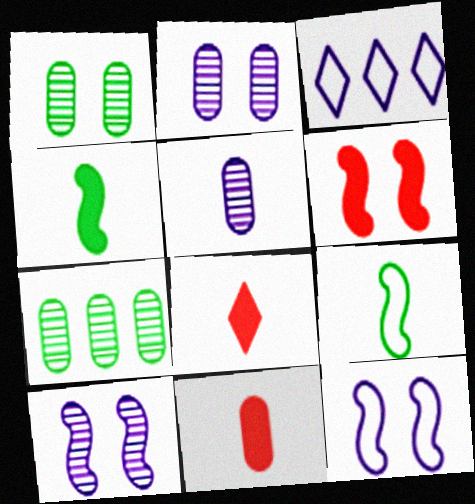[[5, 8, 9], 
[7, 8, 12]]